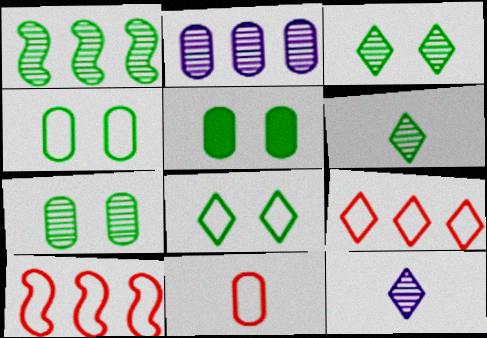[[1, 6, 7], 
[2, 5, 11], 
[4, 5, 7], 
[5, 10, 12]]